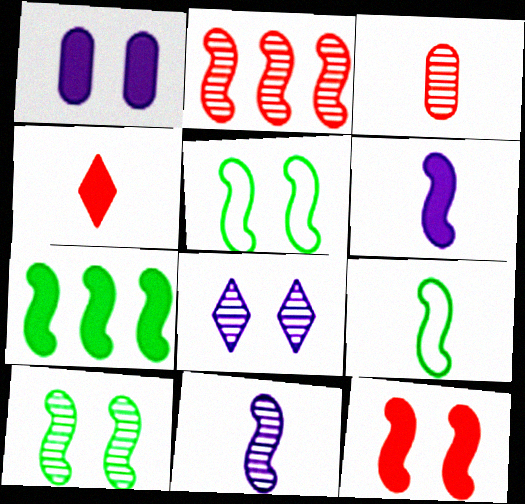[[1, 4, 7], 
[2, 5, 6], 
[2, 10, 11], 
[6, 7, 12], 
[7, 9, 10]]